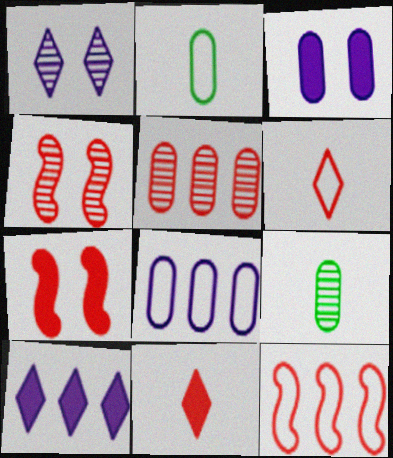[[2, 3, 5], 
[2, 4, 10], 
[5, 6, 7]]